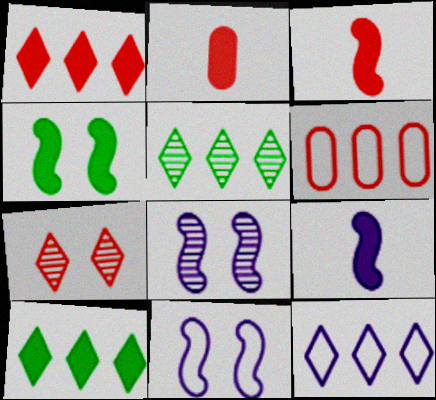[[1, 5, 12], 
[2, 5, 11], 
[3, 6, 7]]